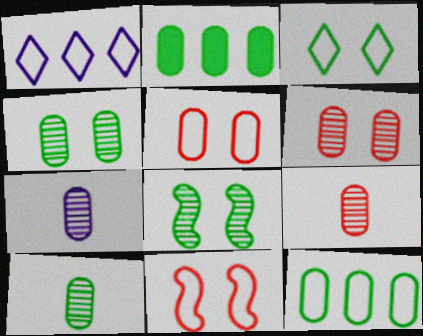[[2, 5, 7], 
[7, 9, 10]]